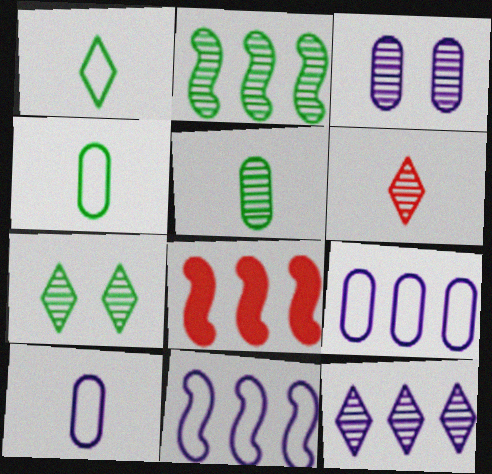[[1, 3, 8], 
[2, 3, 6], 
[2, 5, 7], 
[2, 8, 11], 
[6, 7, 12], 
[7, 8, 10]]